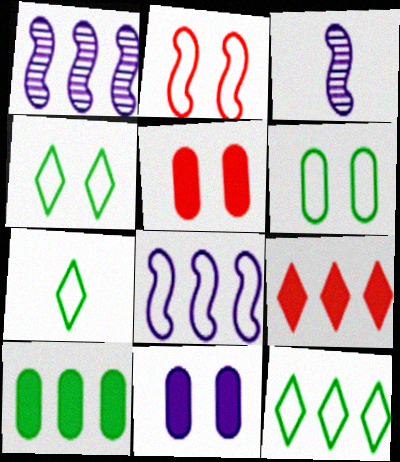[[1, 5, 7], 
[3, 5, 12], 
[3, 6, 9], 
[4, 7, 12]]